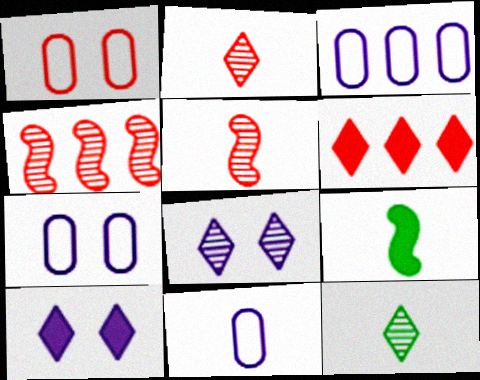[[1, 5, 6], 
[2, 9, 11], 
[3, 7, 11]]